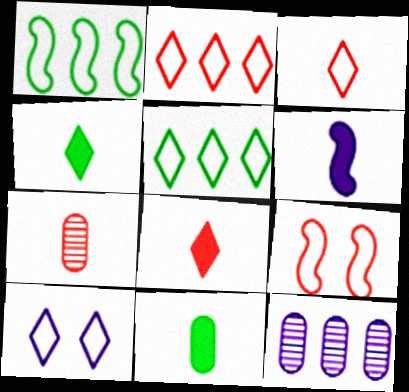[[3, 5, 10], 
[4, 9, 12], 
[6, 8, 11], 
[6, 10, 12]]